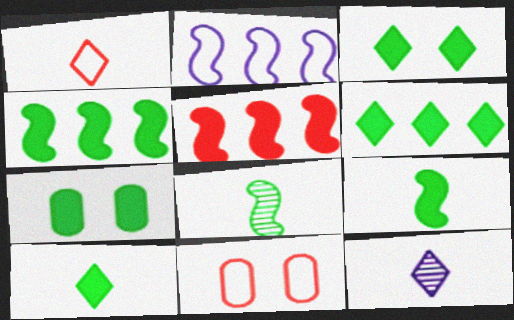[[1, 10, 12], 
[3, 6, 10], 
[4, 7, 10], 
[4, 11, 12], 
[6, 7, 9]]